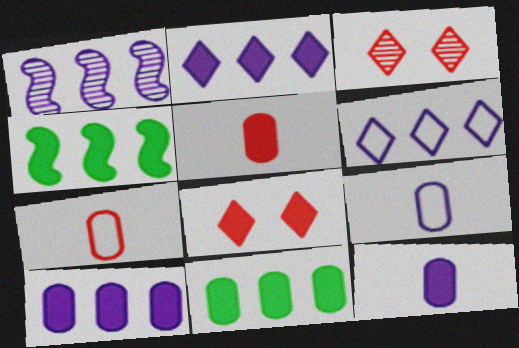[[1, 6, 10], 
[3, 4, 9], 
[4, 8, 12]]